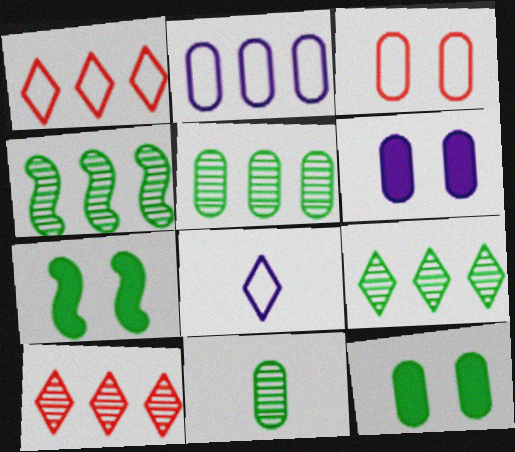[[4, 5, 9]]